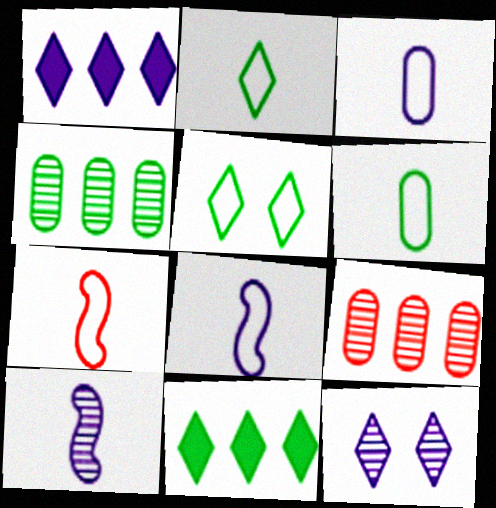[[2, 3, 7]]